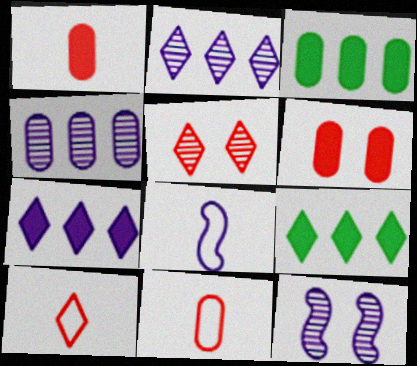[[3, 5, 8], 
[3, 10, 12], 
[9, 11, 12]]